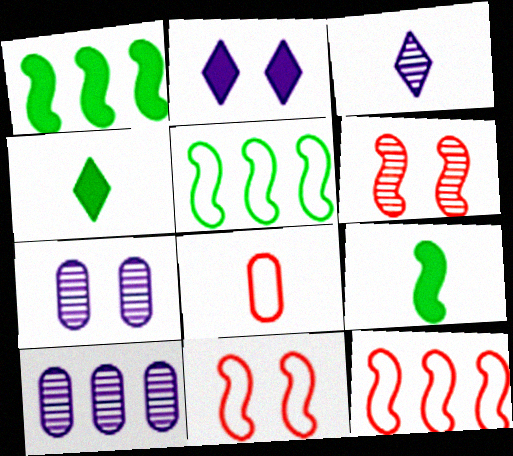[[3, 8, 9], 
[4, 7, 12], 
[4, 10, 11]]